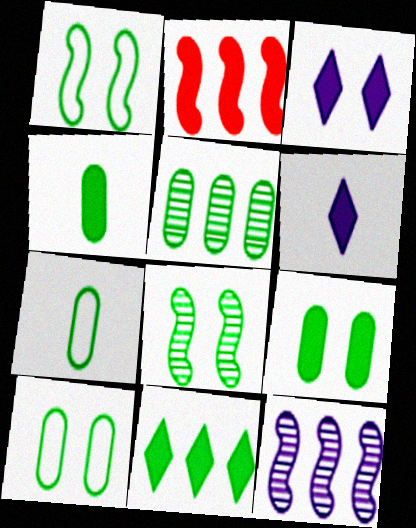[[2, 3, 4], 
[2, 6, 9], 
[4, 5, 10], 
[5, 7, 9], 
[7, 8, 11]]